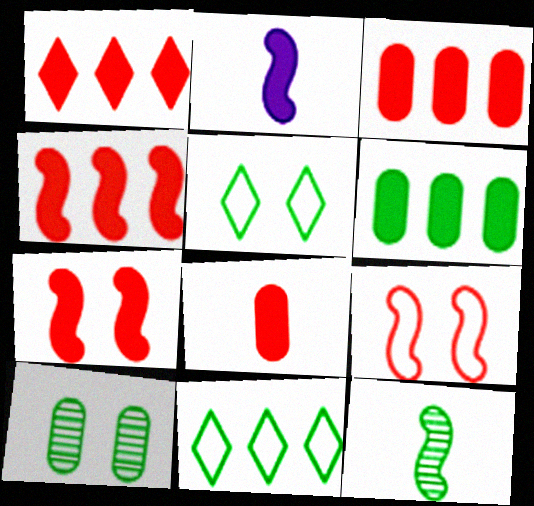[[1, 3, 4], 
[1, 7, 8], 
[5, 6, 12]]